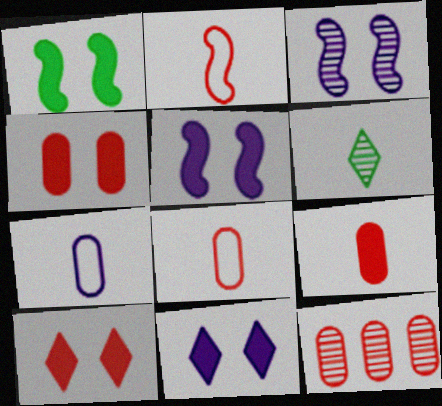[[1, 4, 11], 
[2, 10, 12], 
[3, 6, 12], 
[4, 8, 12]]